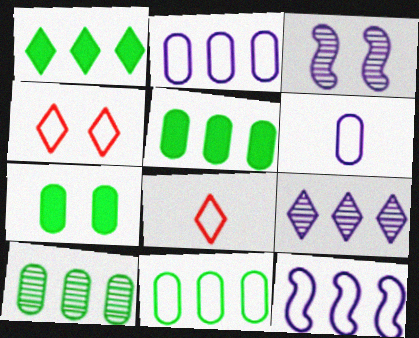[[3, 4, 7], 
[3, 5, 8], 
[5, 10, 11]]